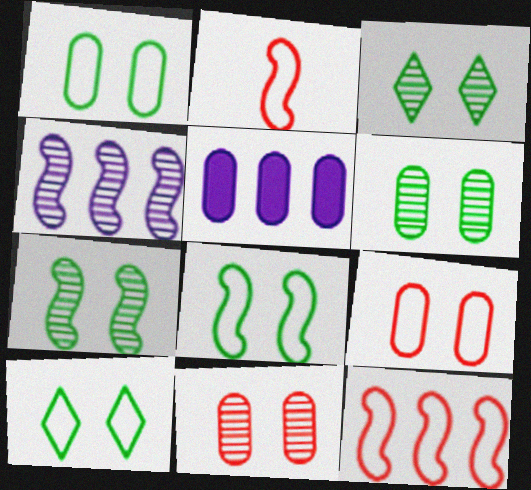[[1, 8, 10], 
[2, 3, 5], 
[3, 6, 7]]